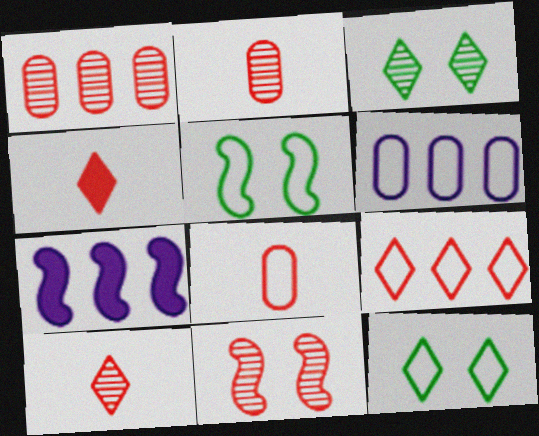[[1, 10, 11], 
[2, 7, 12], 
[3, 7, 8]]